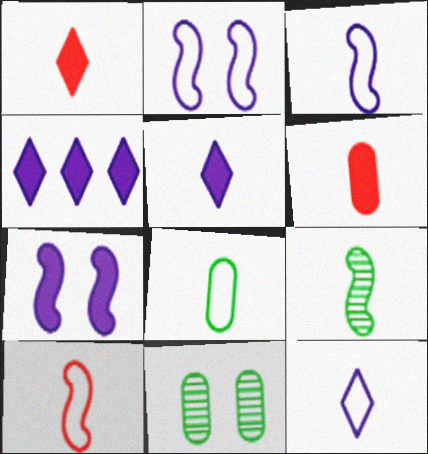[[4, 10, 11], 
[6, 9, 12], 
[8, 10, 12]]